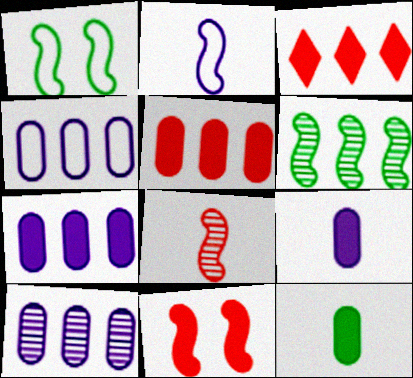[[2, 6, 11], 
[3, 4, 6], 
[4, 7, 10]]